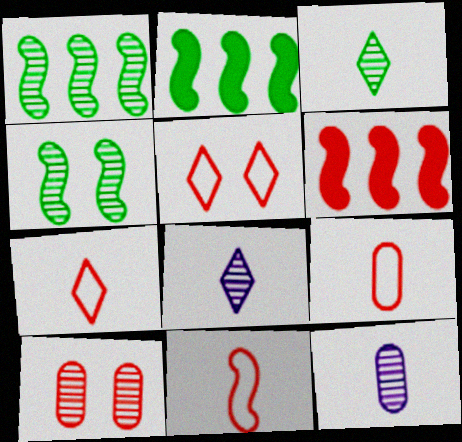[[1, 8, 10], 
[2, 5, 12], 
[6, 7, 10], 
[7, 9, 11]]